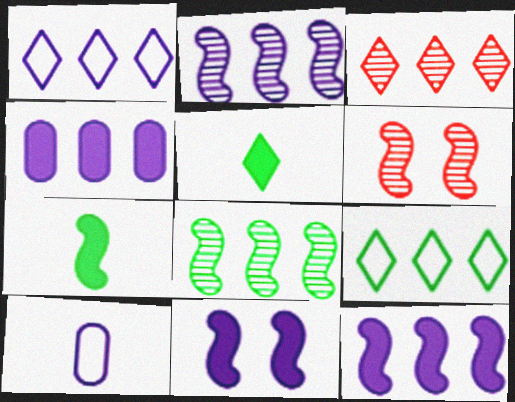[[1, 2, 4]]